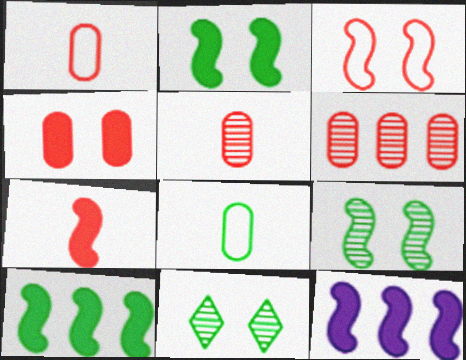[[1, 4, 6], 
[1, 11, 12], 
[2, 7, 12], 
[8, 10, 11]]